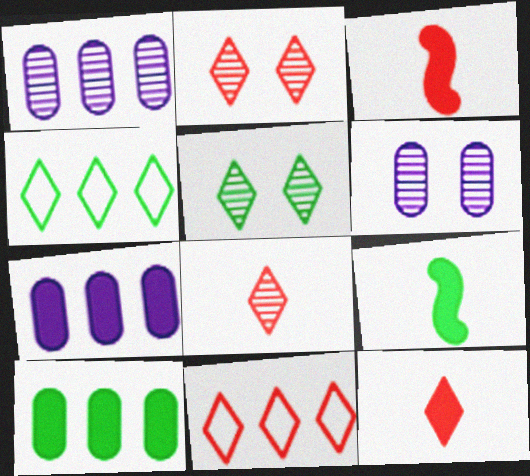[[2, 11, 12], 
[3, 4, 6], 
[6, 9, 11]]